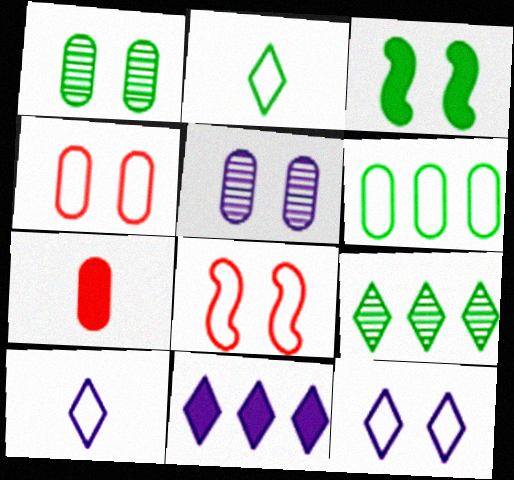[[3, 7, 11], 
[5, 6, 7], 
[6, 8, 10]]